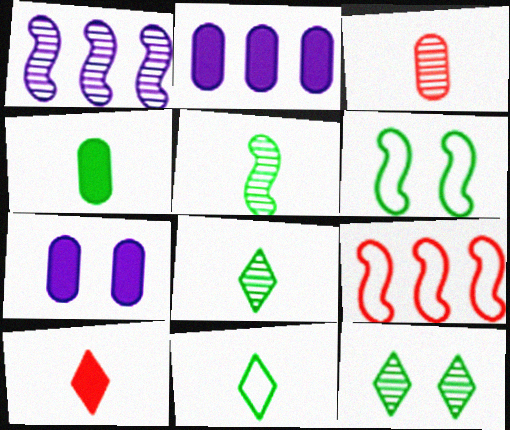[[1, 3, 12], 
[4, 5, 11], 
[7, 8, 9]]